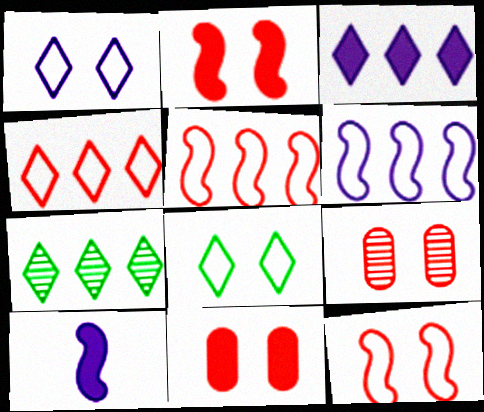[[3, 4, 7]]